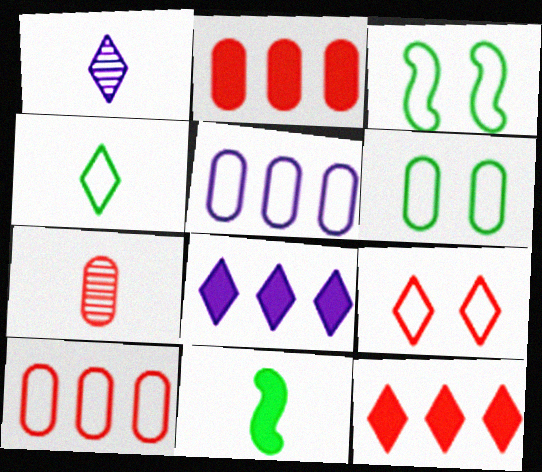[[1, 2, 3], 
[3, 7, 8]]